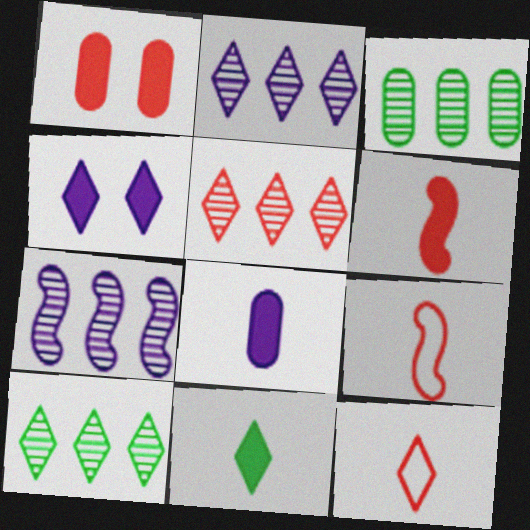[[1, 5, 9], 
[2, 5, 10], 
[3, 4, 9], 
[3, 5, 7], 
[4, 10, 12], 
[6, 8, 11]]